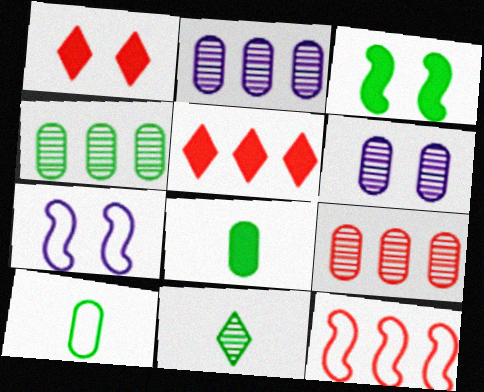[[2, 4, 9], 
[5, 9, 12]]